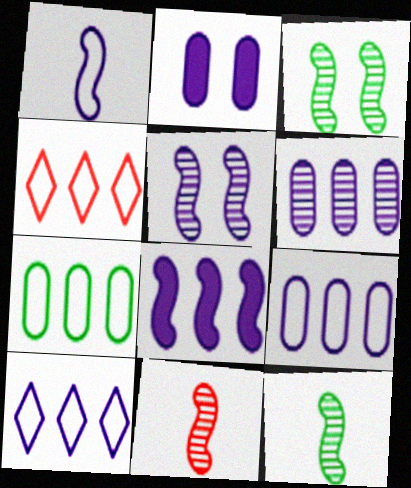[[1, 5, 8], 
[2, 4, 12], 
[6, 8, 10]]